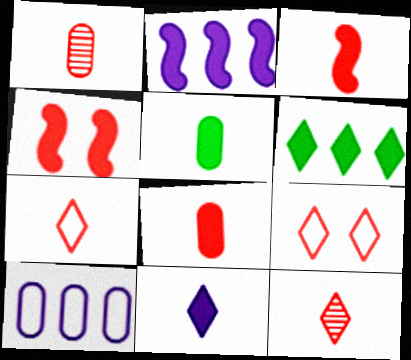[[1, 3, 7], 
[3, 5, 11]]